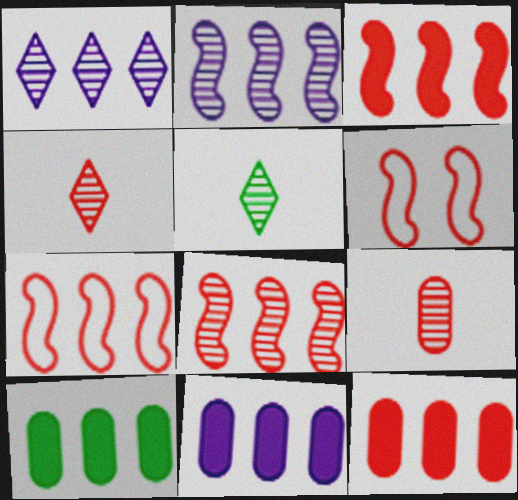[[1, 7, 10], 
[3, 7, 8], 
[4, 6, 12], 
[5, 6, 11], 
[10, 11, 12]]